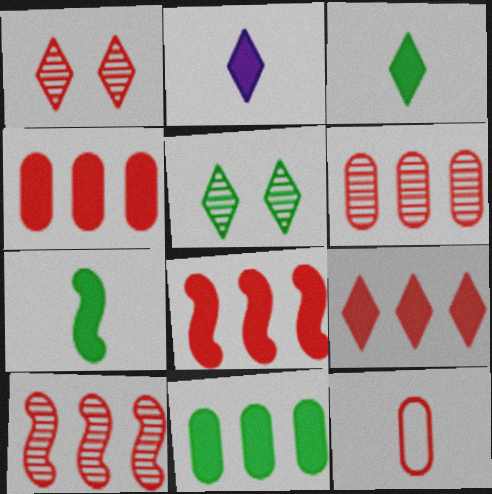[[1, 8, 12], 
[4, 8, 9]]